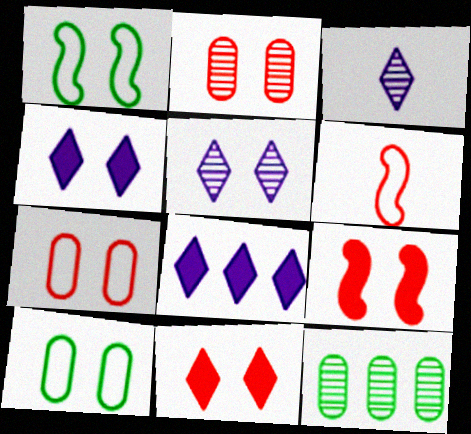[[1, 2, 4], 
[4, 6, 12], 
[5, 9, 10]]